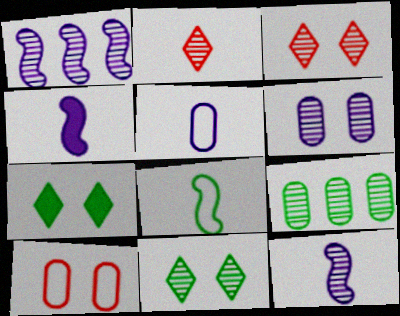[[3, 9, 12], 
[7, 8, 9]]